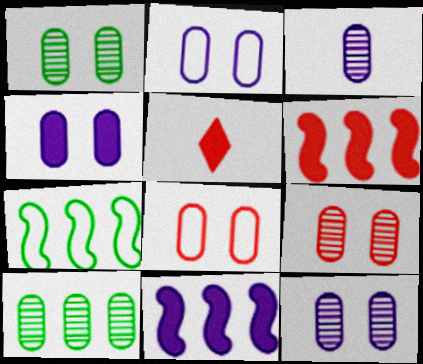[[1, 4, 8], 
[1, 9, 12], 
[2, 4, 12], 
[3, 9, 10], 
[5, 7, 12]]